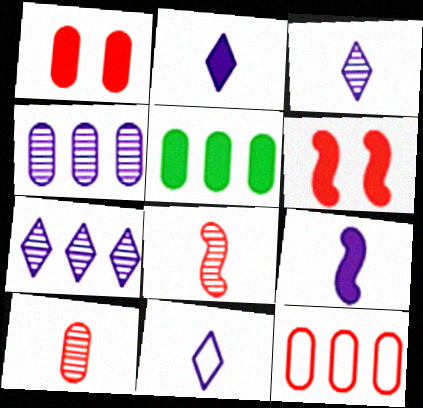[[1, 10, 12], 
[2, 3, 11], 
[2, 5, 6], 
[4, 5, 12]]